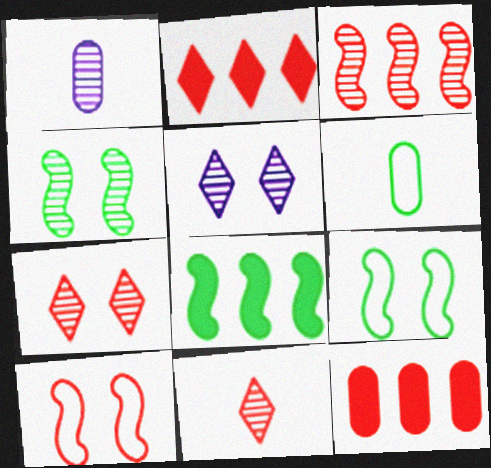[[1, 2, 9], 
[10, 11, 12]]